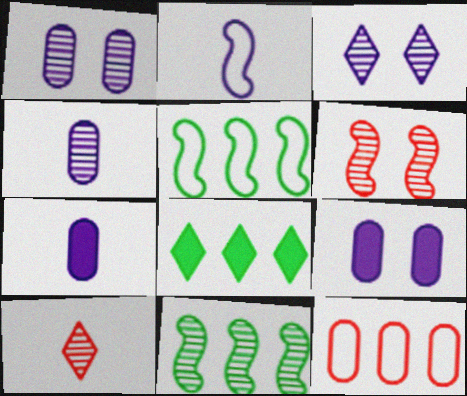[[1, 10, 11], 
[5, 9, 10]]